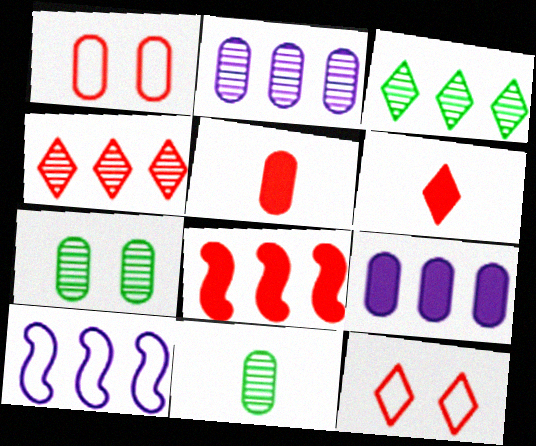[[1, 9, 11], 
[4, 6, 12], 
[6, 7, 10]]